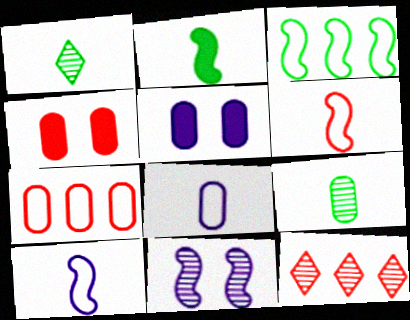[[4, 6, 12], 
[5, 7, 9], 
[9, 11, 12]]